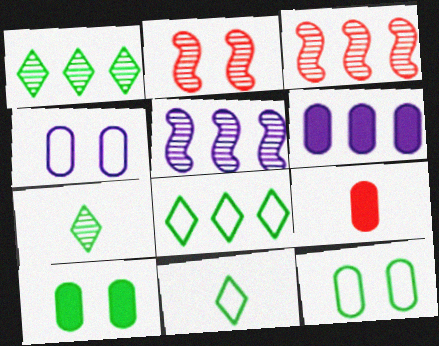[[2, 6, 11], 
[3, 6, 8], 
[6, 9, 10]]